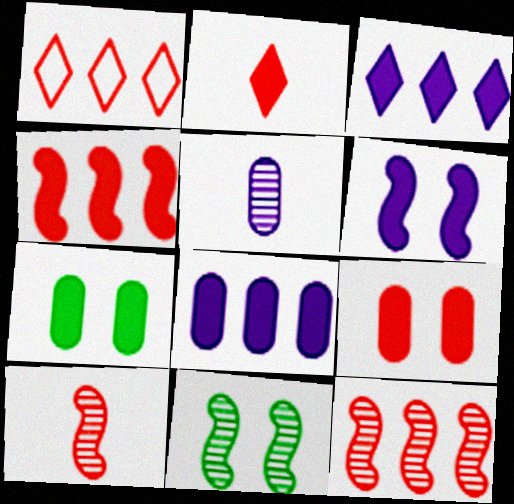[[1, 9, 10], 
[2, 4, 9]]